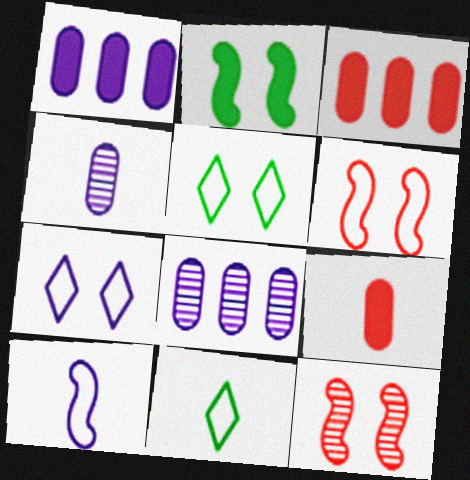[[1, 11, 12]]